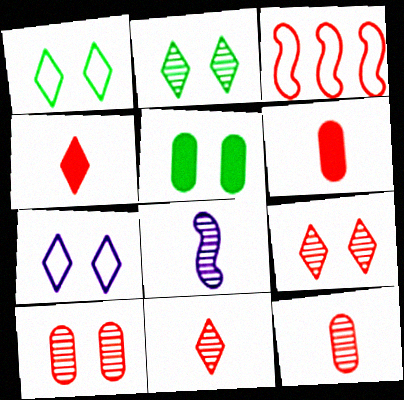[[3, 4, 10], 
[3, 6, 9]]